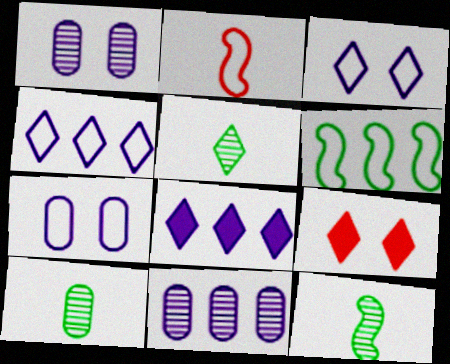[[4, 5, 9], 
[5, 10, 12]]